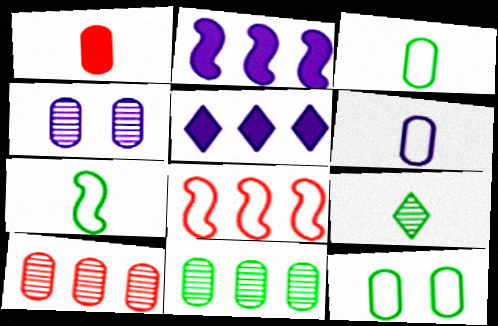[[5, 8, 11]]